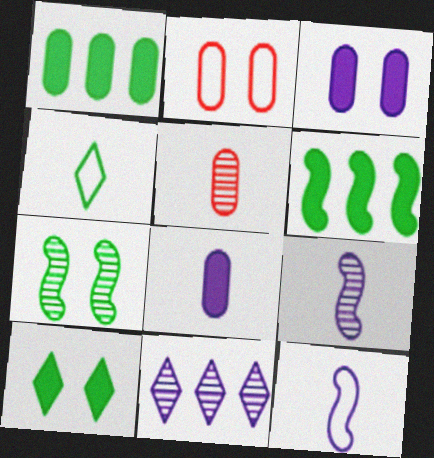[[1, 4, 7], 
[3, 11, 12], 
[5, 7, 11]]